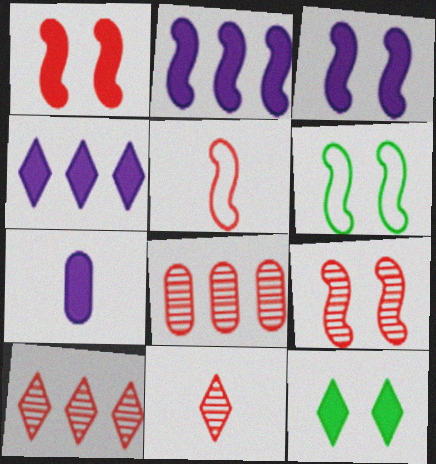[[3, 4, 7], 
[3, 6, 9], 
[6, 7, 10], 
[8, 9, 11]]